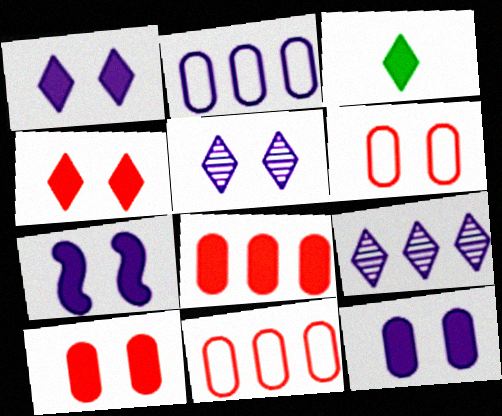[[1, 7, 12], 
[3, 7, 8]]